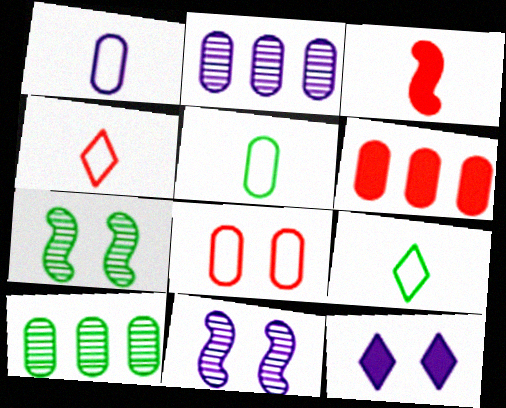[[6, 9, 11], 
[7, 8, 12]]